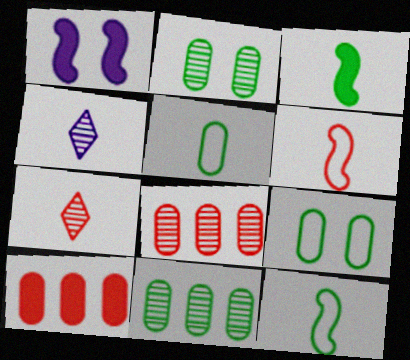[]